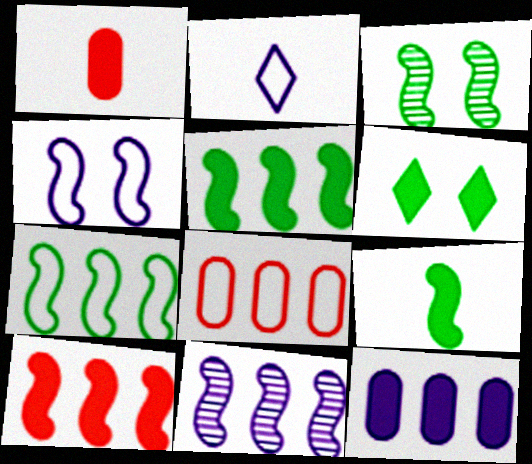[[3, 7, 9], 
[7, 10, 11]]